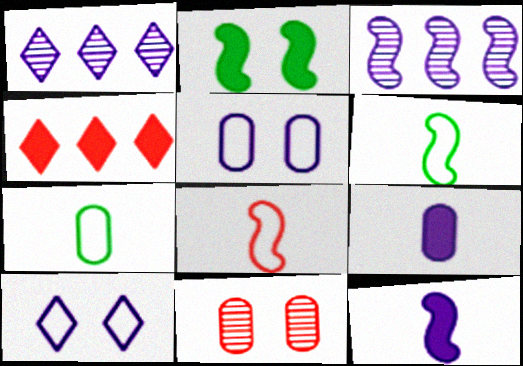[[1, 5, 12], 
[2, 3, 8], 
[2, 4, 9], 
[2, 10, 11], 
[3, 9, 10], 
[4, 8, 11]]